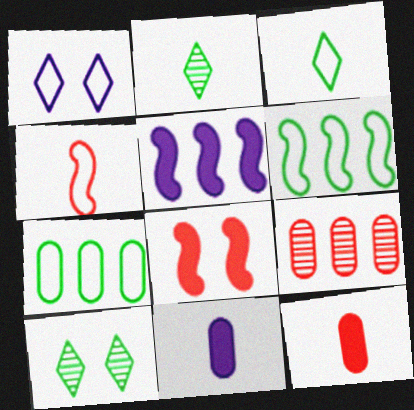[[1, 4, 7], 
[2, 4, 11]]